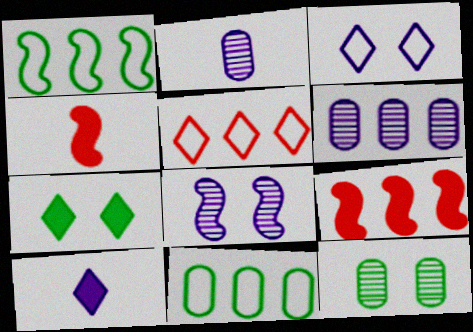[[1, 4, 8]]